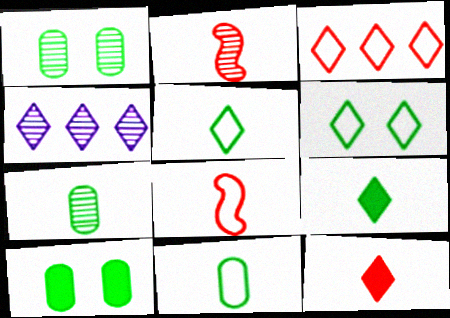[[1, 2, 4], 
[4, 6, 12], 
[4, 8, 10]]